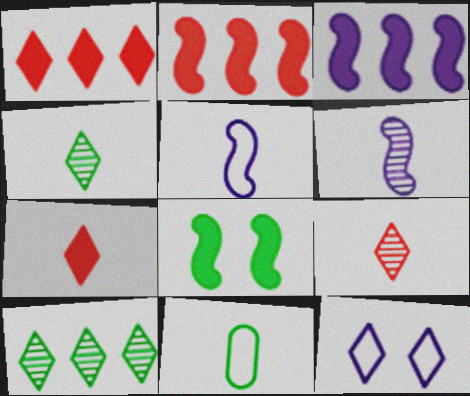[[1, 4, 12], 
[6, 7, 11], 
[7, 10, 12], 
[8, 10, 11]]